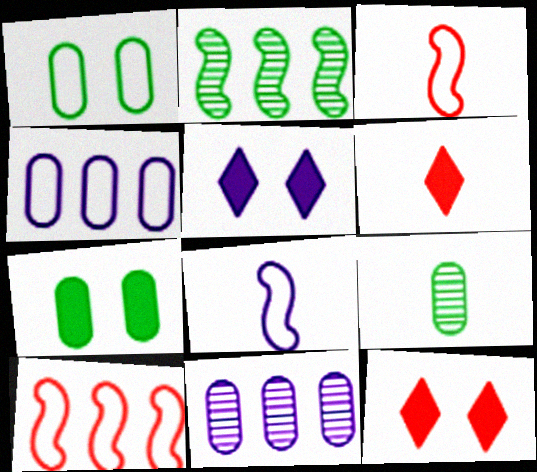[[5, 8, 11], 
[5, 9, 10], 
[6, 8, 9]]